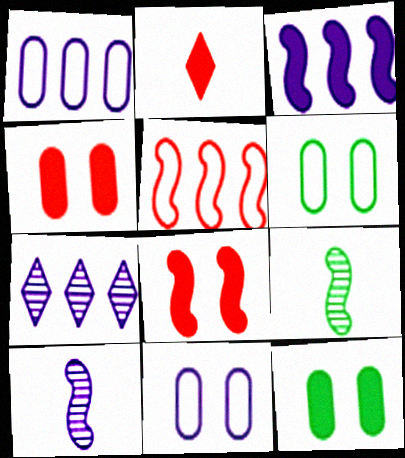[[1, 3, 7], 
[2, 3, 12]]